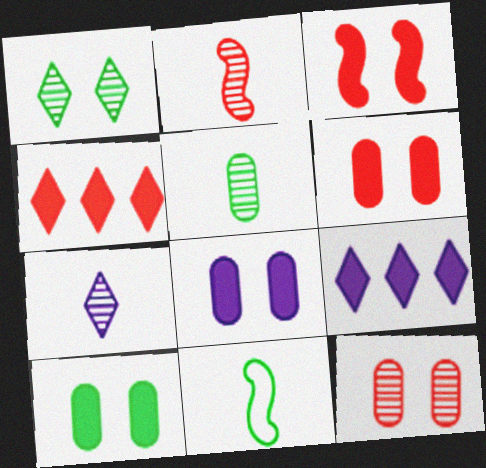[[2, 5, 7], 
[6, 8, 10], 
[9, 11, 12]]